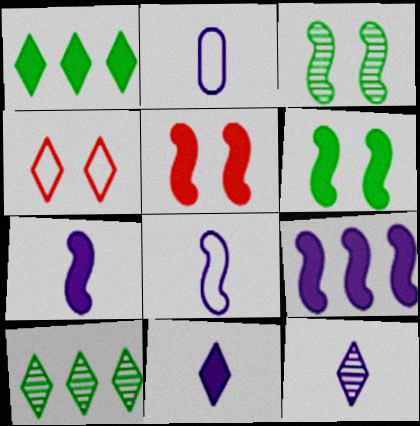[[1, 4, 12], 
[2, 5, 10], 
[2, 7, 12], 
[4, 10, 11]]